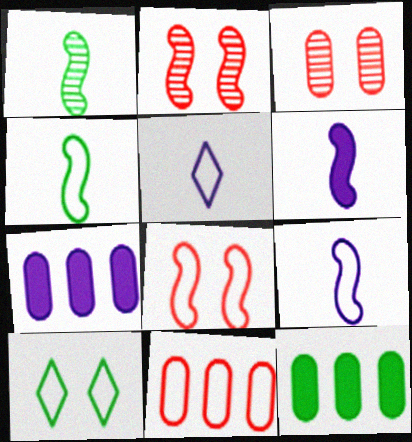[[1, 10, 12], 
[2, 5, 12], 
[9, 10, 11]]